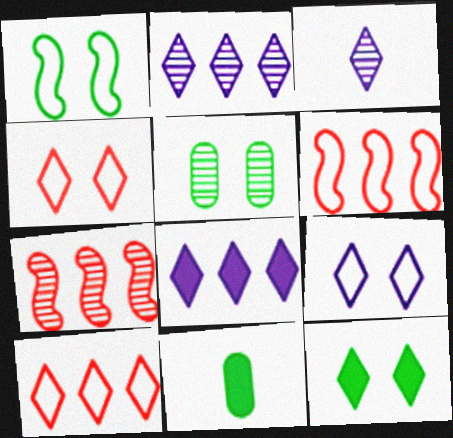[[1, 5, 12], 
[3, 5, 7], 
[3, 8, 9], 
[3, 10, 12], 
[7, 9, 11]]